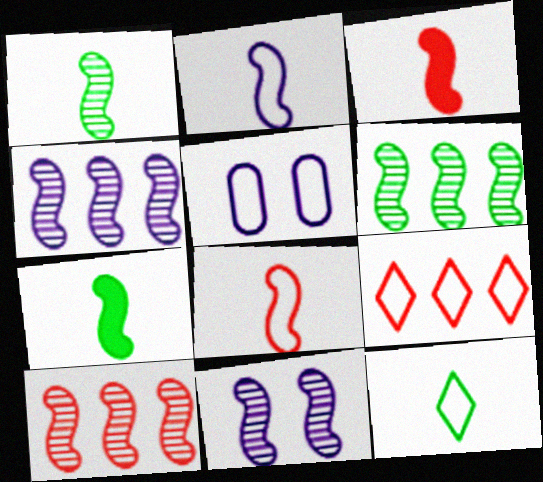[[1, 2, 3], 
[1, 10, 11], 
[4, 6, 10]]